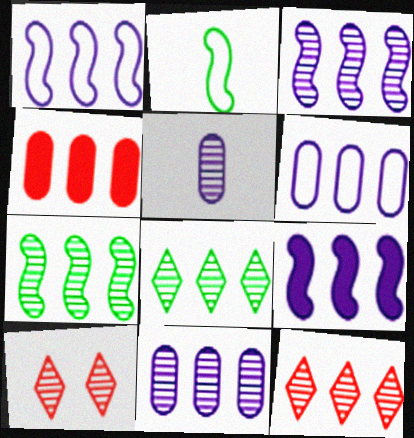[[1, 3, 9], 
[1, 4, 8], 
[5, 7, 10], 
[7, 11, 12]]